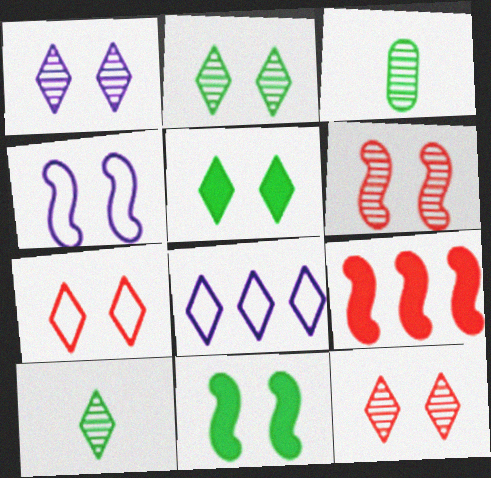[[1, 2, 12], 
[1, 5, 7], 
[4, 6, 11]]